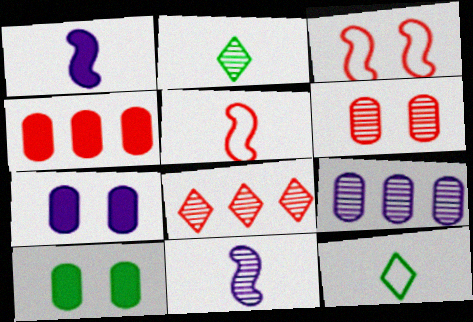[]